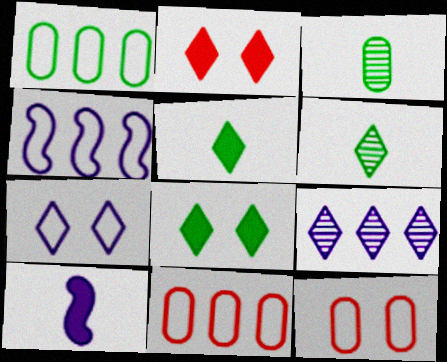[[2, 3, 4]]